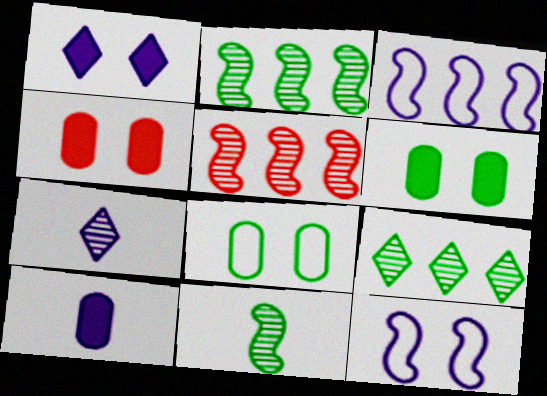[]